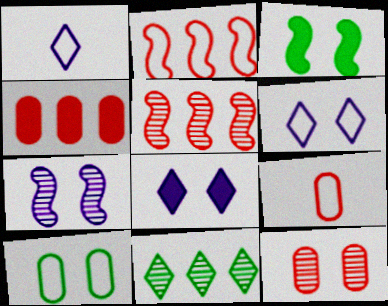[[1, 2, 10], 
[3, 6, 12], 
[4, 9, 12]]